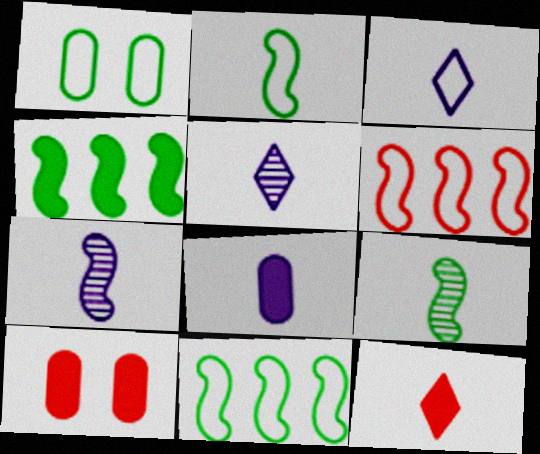[[1, 3, 6], 
[3, 7, 8], 
[5, 10, 11]]